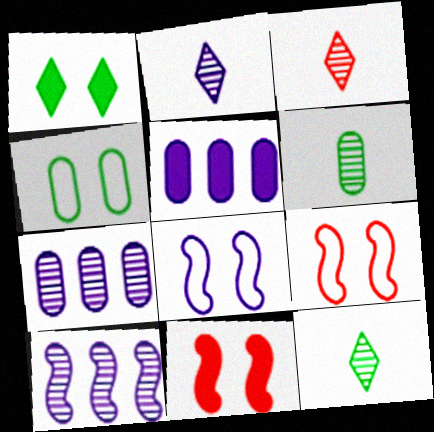[[2, 3, 12], 
[2, 5, 8], 
[5, 9, 12]]